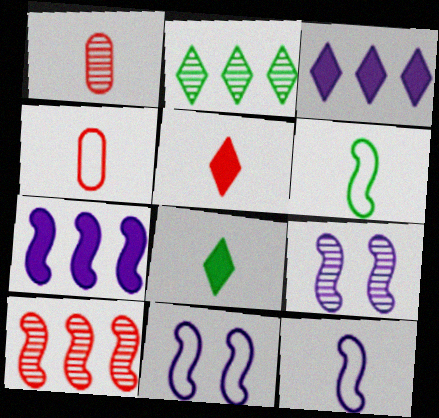[[1, 2, 9], 
[1, 8, 12], 
[7, 9, 12]]